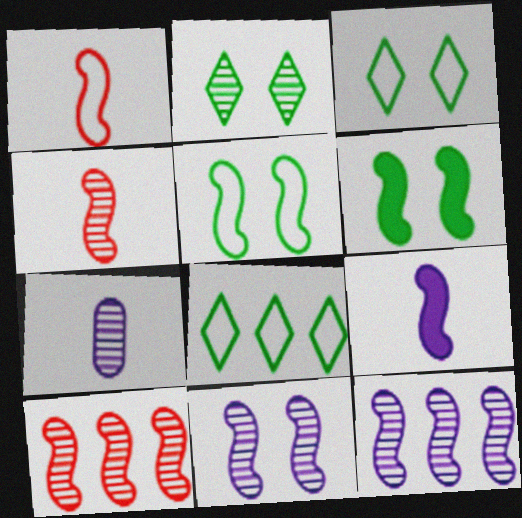[[1, 6, 12], 
[2, 7, 10], 
[5, 9, 10]]